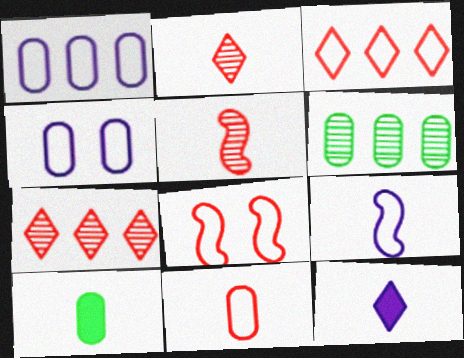[[2, 9, 10], 
[3, 8, 11], 
[6, 8, 12]]